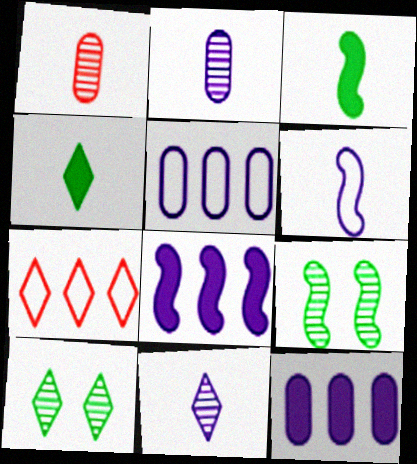[[1, 4, 6]]